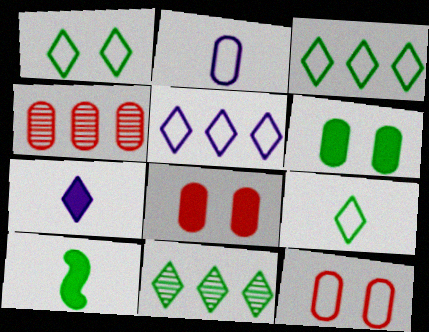[[1, 3, 9], 
[2, 4, 6]]